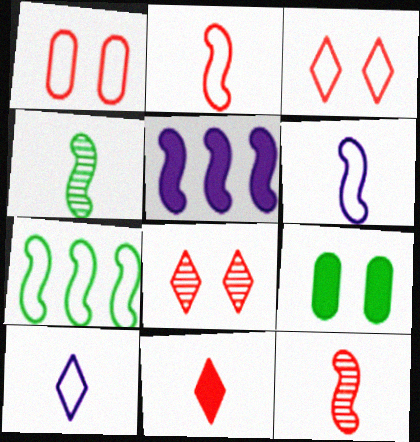[[1, 7, 10], 
[5, 9, 11]]